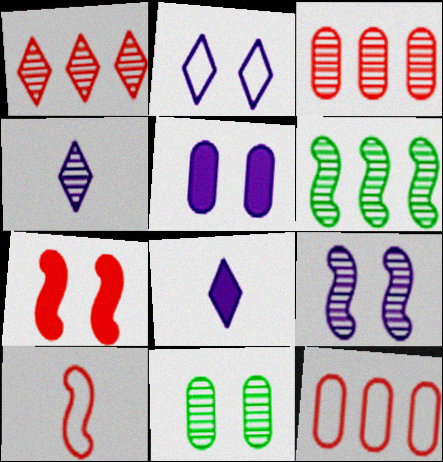[[2, 5, 9], 
[2, 7, 11]]